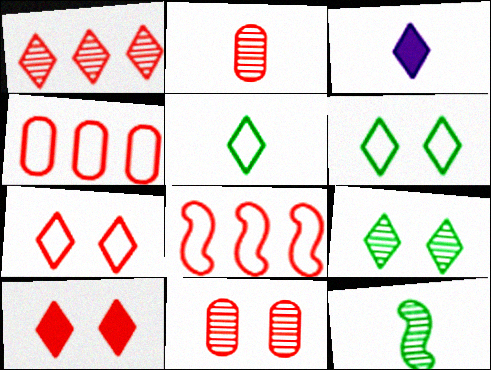[[1, 3, 6], 
[2, 8, 10]]